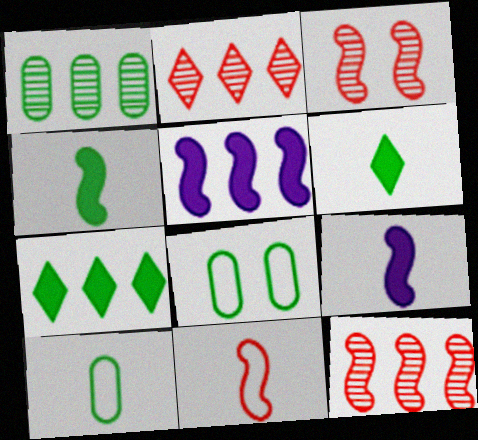[[2, 8, 9]]